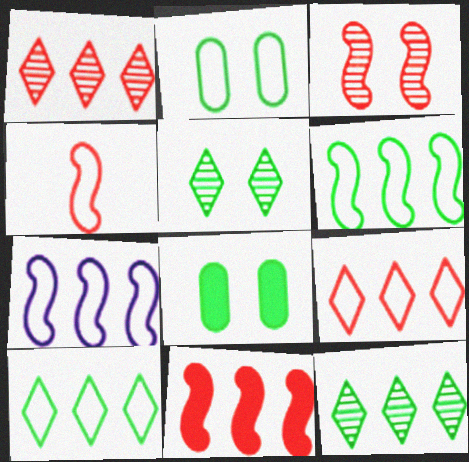[[3, 4, 11]]